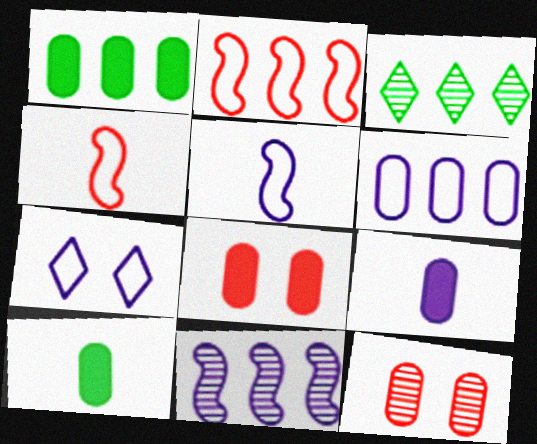[[1, 8, 9], 
[3, 5, 8], 
[5, 6, 7], 
[6, 10, 12], 
[7, 9, 11]]